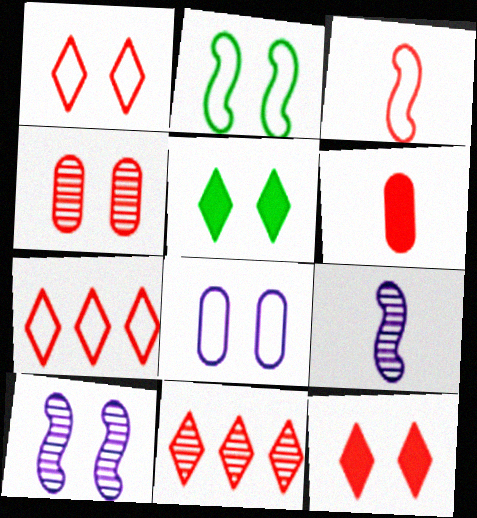[[1, 2, 8]]